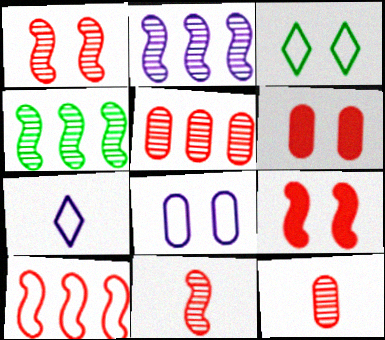[[4, 6, 7], 
[9, 10, 11]]